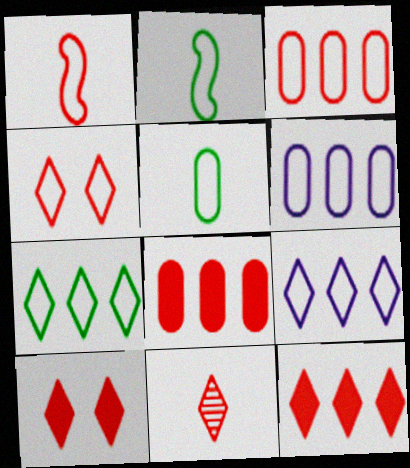[[1, 3, 4], 
[2, 4, 6], 
[4, 11, 12]]